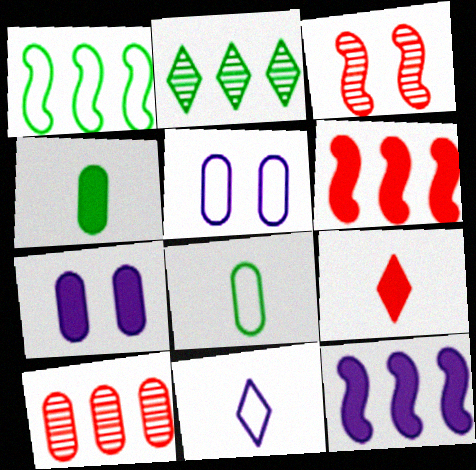[[4, 5, 10], 
[7, 8, 10]]